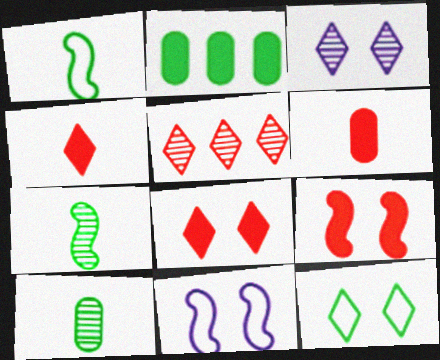[[2, 7, 12], 
[3, 8, 12]]